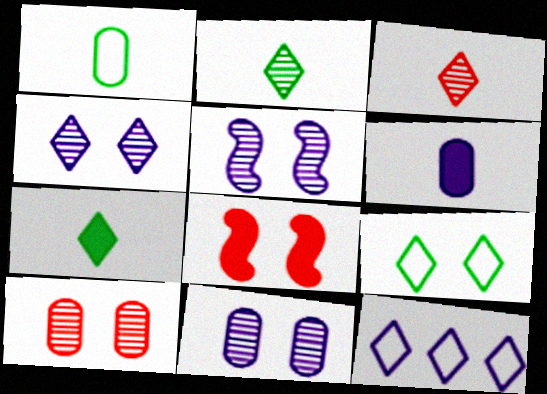[[4, 5, 11], 
[5, 6, 12], 
[8, 9, 11]]